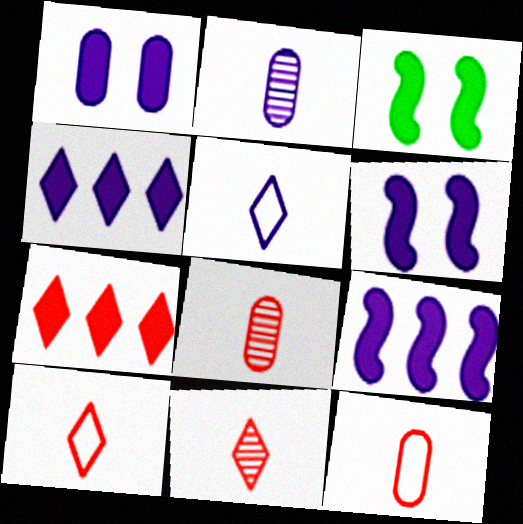[]